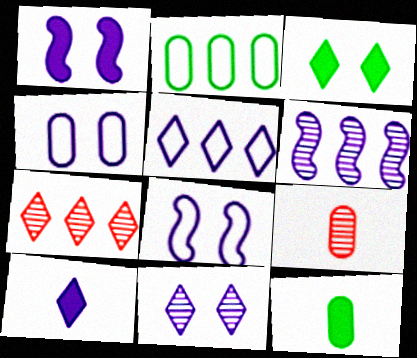[[1, 4, 11], 
[4, 6, 10], 
[5, 10, 11], 
[7, 8, 12]]